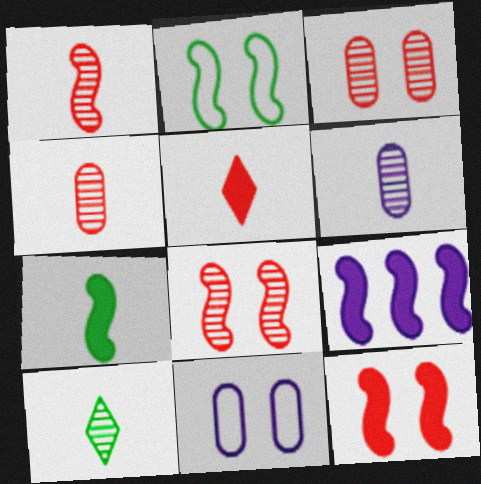[[1, 2, 9], 
[1, 6, 10], 
[7, 9, 12]]